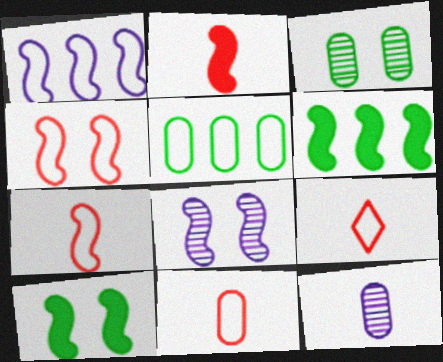[[4, 8, 10], 
[6, 7, 8], 
[7, 9, 11]]